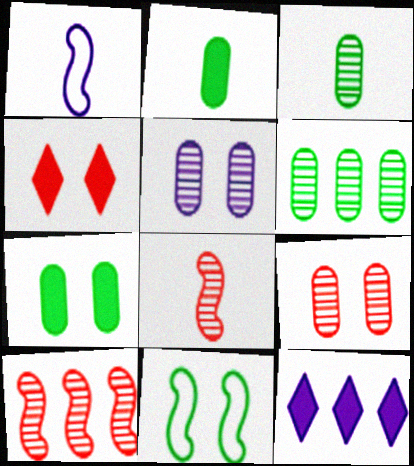[[1, 4, 6], 
[1, 5, 12], 
[4, 5, 11]]